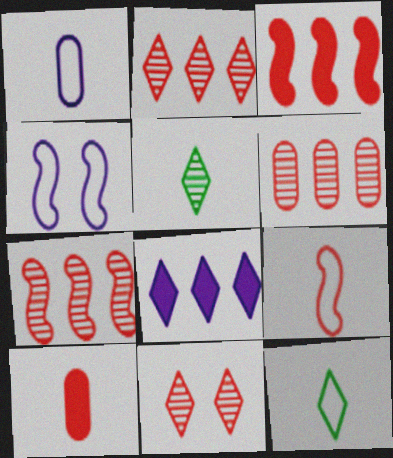[[1, 9, 12], 
[2, 6, 7], 
[8, 11, 12]]